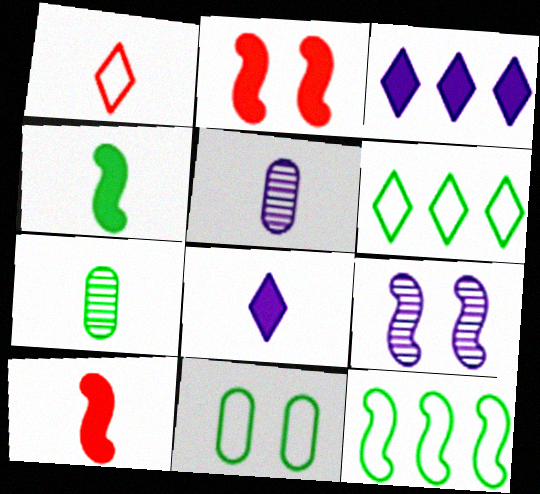[[1, 4, 5], 
[2, 5, 6], 
[9, 10, 12]]